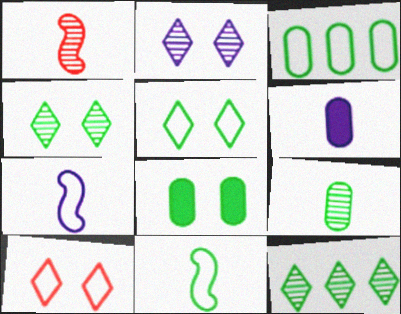[[3, 5, 11], 
[3, 7, 10], 
[3, 8, 9], 
[8, 11, 12]]